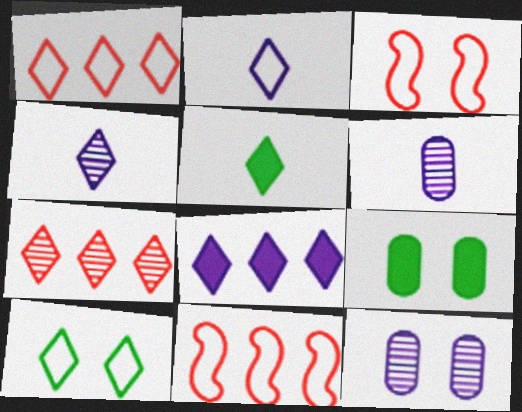[[1, 2, 10], 
[4, 9, 11], 
[5, 11, 12]]